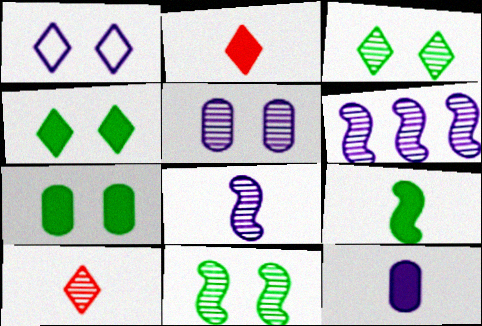[[1, 6, 12], 
[2, 9, 12]]